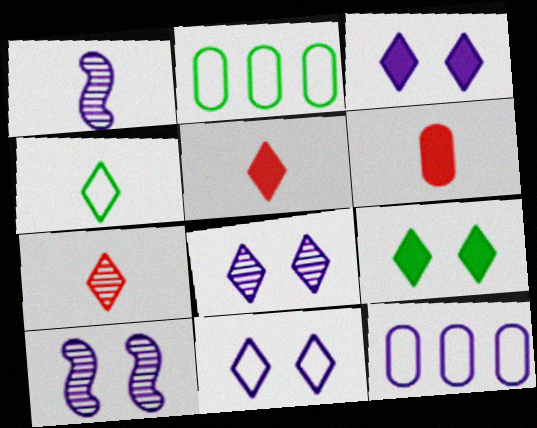[[1, 3, 12], 
[1, 4, 6], 
[2, 5, 10], 
[3, 8, 11]]